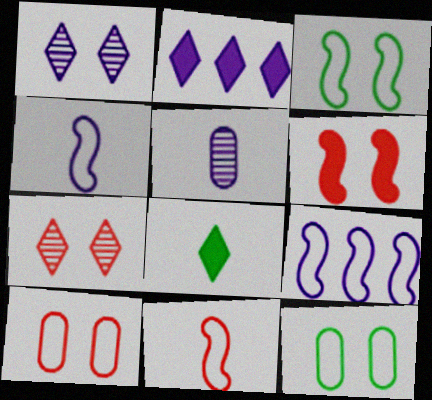[[1, 6, 12], 
[3, 9, 11], 
[5, 8, 11], 
[6, 7, 10]]